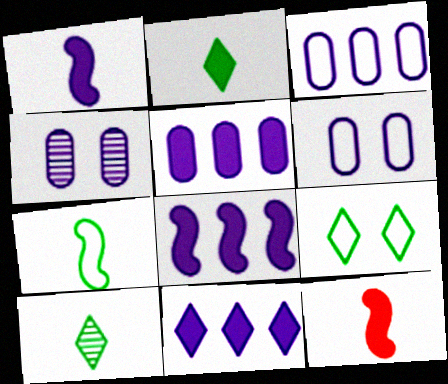[[5, 8, 11]]